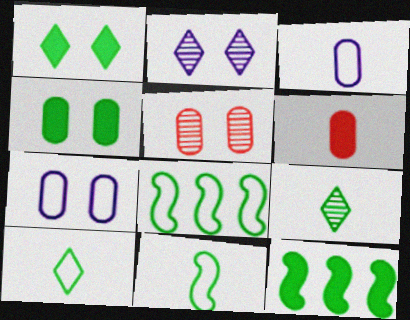[[2, 6, 8], 
[4, 5, 7], 
[4, 8, 9]]